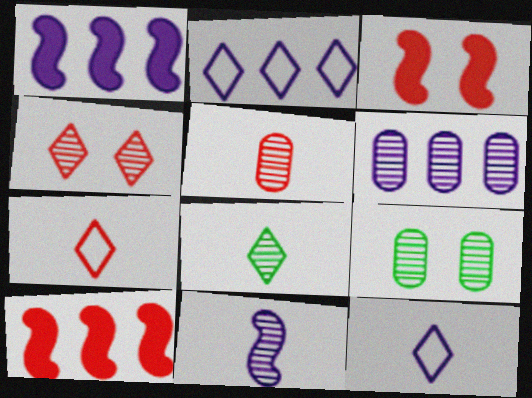[[1, 2, 6], 
[1, 7, 9], 
[5, 6, 9], 
[5, 8, 11], 
[9, 10, 12]]